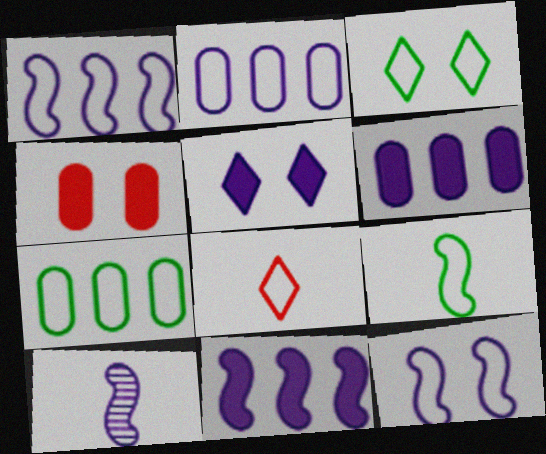[[2, 5, 10], 
[3, 7, 9], 
[7, 8, 12], 
[10, 11, 12]]